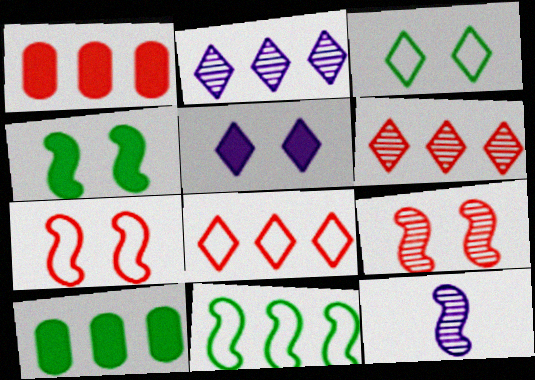[[1, 2, 11], 
[1, 3, 12]]